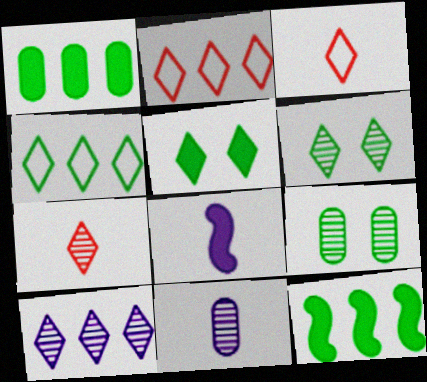[[2, 8, 9], 
[3, 5, 10], 
[6, 7, 10]]